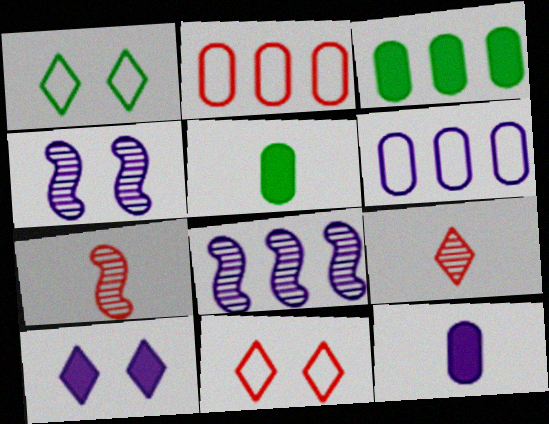[[5, 8, 11]]